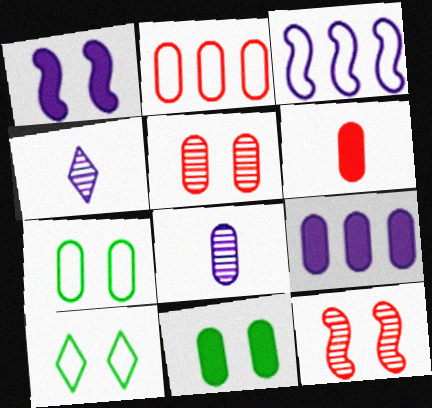[[1, 5, 10], 
[2, 5, 6], 
[2, 8, 11], 
[6, 9, 11]]